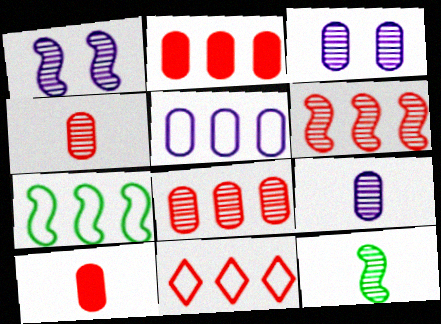[[1, 6, 12], 
[2, 6, 11], 
[5, 7, 11]]